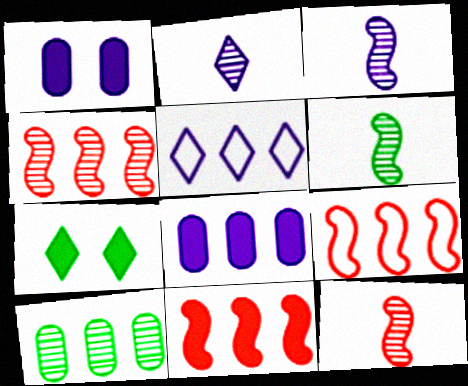[[1, 3, 5], 
[3, 6, 12], 
[4, 9, 11], 
[5, 10, 11]]